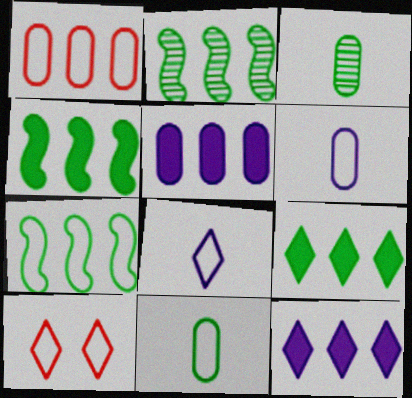[[1, 2, 12], 
[2, 4, 7], 
[6, 7, 10]]